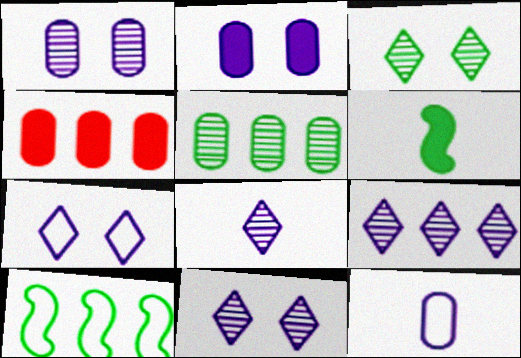[[4, 9, 10], 
[8, 9, 11]]